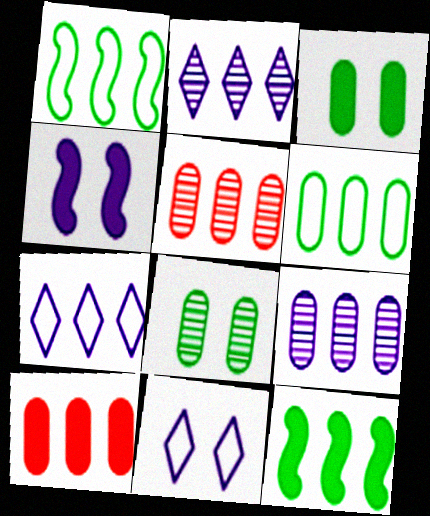[[1, 2, 10], 
[5, 7, 12], 
[6, 9, 10]]